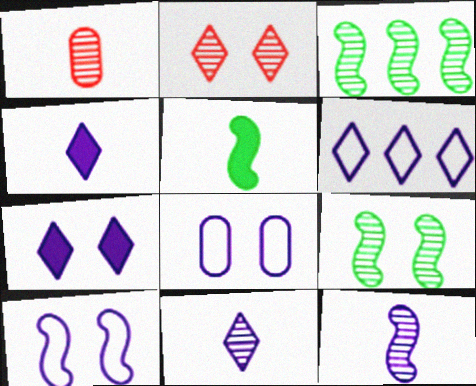[[6, 7, 11]]